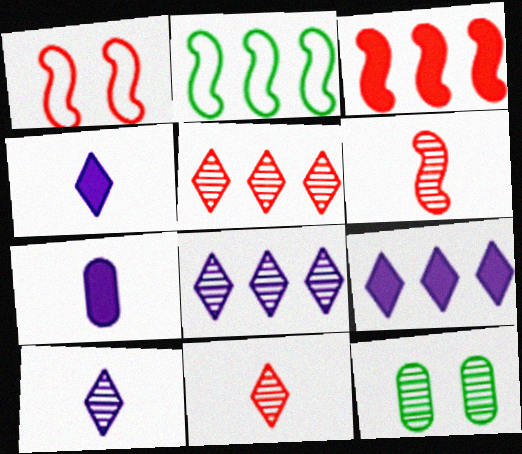[[1, 3, 6], 
[6, 8, 12]]